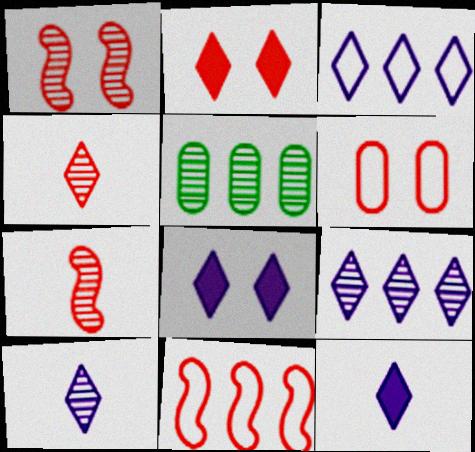[[1, 2, 6], 
[1, 5, 10], 
[3, 8, 10]]